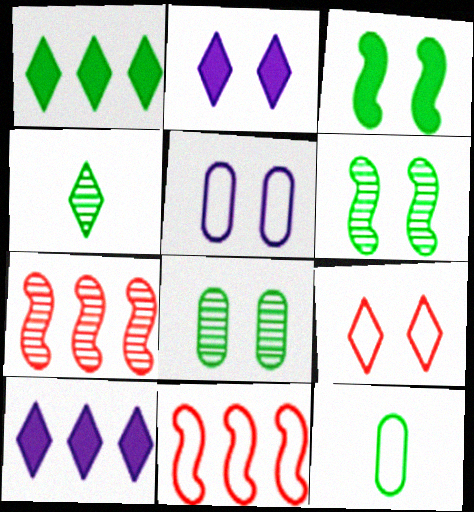[[1, 6, 12], 
[2, 7, 12], 
[4, 9, 10]]